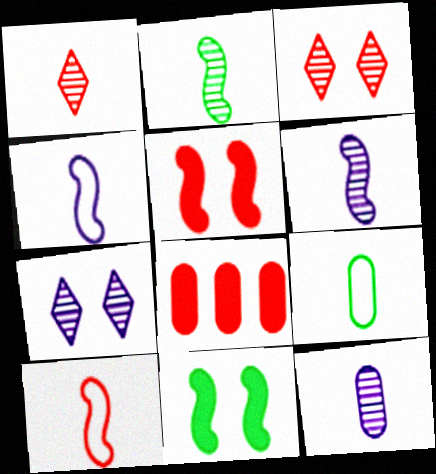[[1, 2, 12], 
[3, 8, 10]]